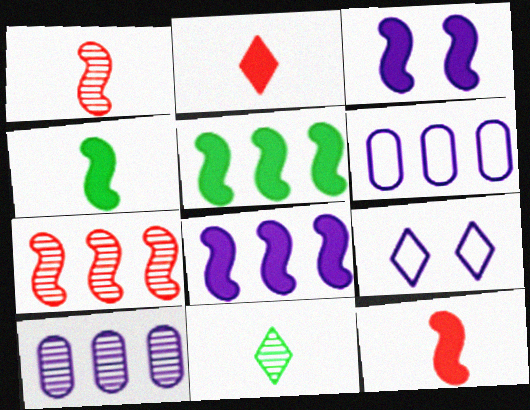[[3, 5, 12]]